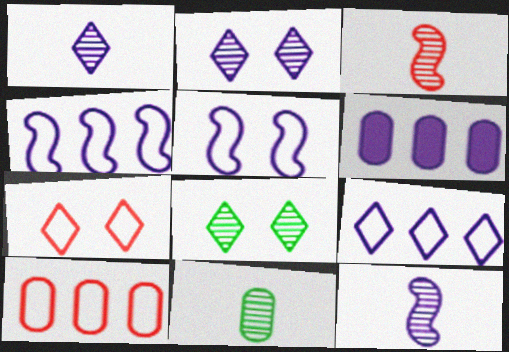[[1, 3, 11], 
[1, 5, 6]]